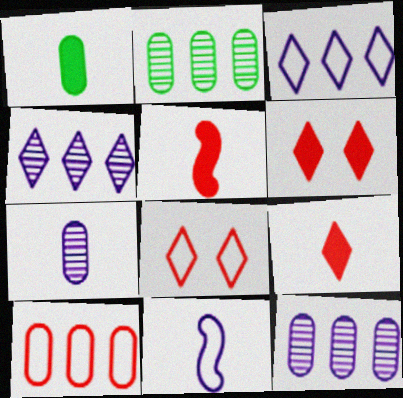[[2, 6, 11]]